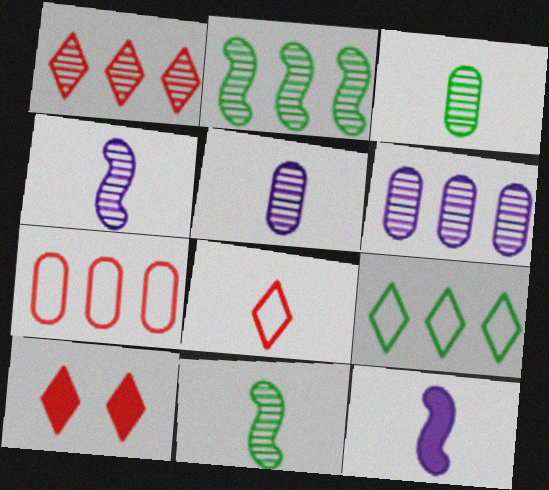[[1, 2, 6], 
[1, 8, 10], 
[3, 8, 12]]